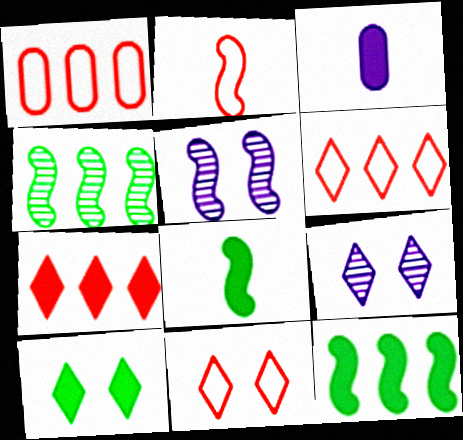[[1, 2, 11], 
[1, 8, 9], 
[2, 5, 12], 
[3, 4, 11], 
[9, 10, 11]]